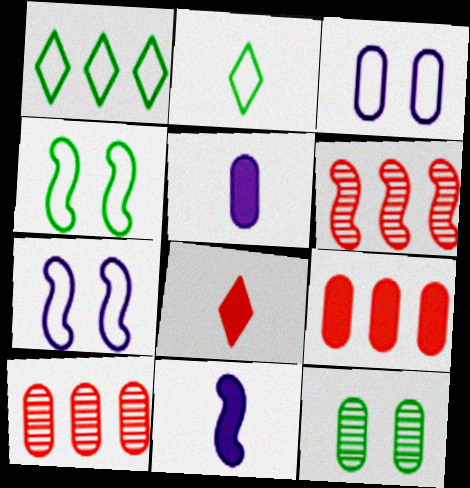[[4, 6, 11]]